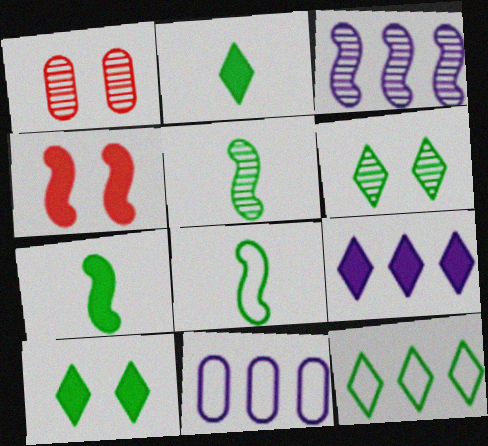[[1, 8, 9], 
[2, 6, 12], 
[3, 4, 8], 
[3, 9, 11], 
[5, 7, 8]]